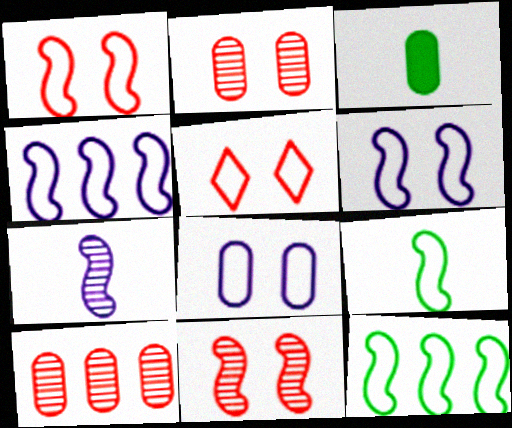[[1, 4, 9], 
[3, 8, 10]]